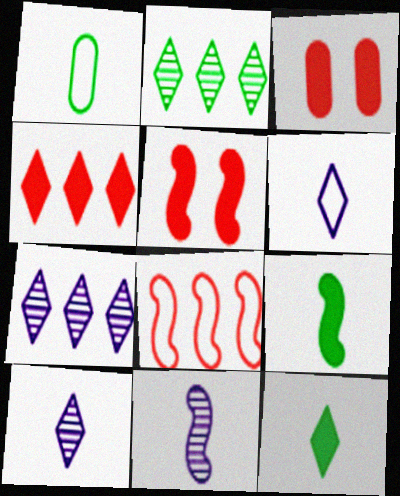[[1, 5, 7]]